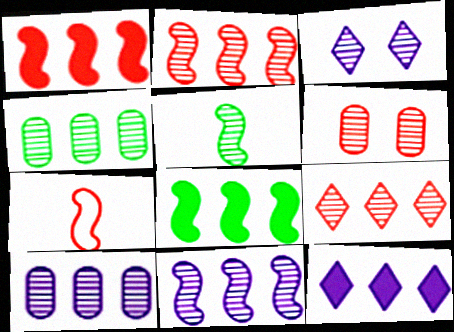[[4, 9, 11]]